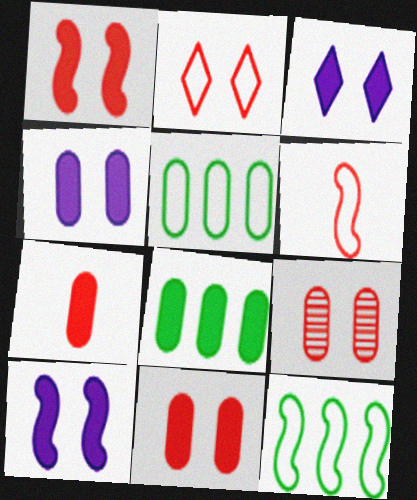[[1, 2, 9], 
[3, 4, 10], 
[4, 7, 8]]